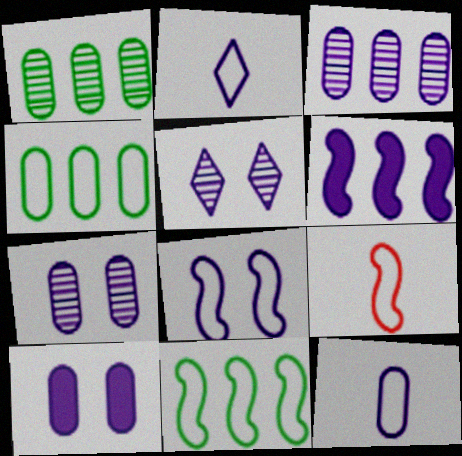[[2, 6, 7], 
[3, 10, 12], 
[5, 6, 12], 
[5, 8, 10], 
[8, 9, 11]]